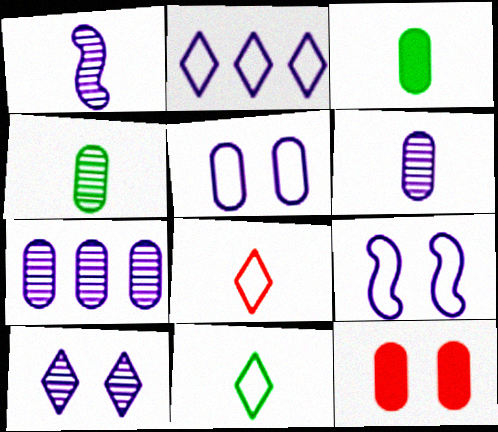[[1, 3, 8], 
[1, 7, 10]]